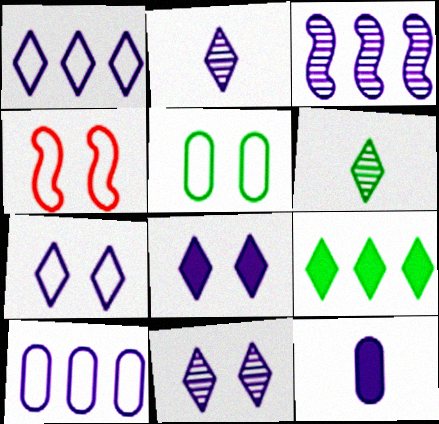[[1, 2, 8], 
[3, 7, 12], 
[4, 5, 7], 
[7, 8, 11]]